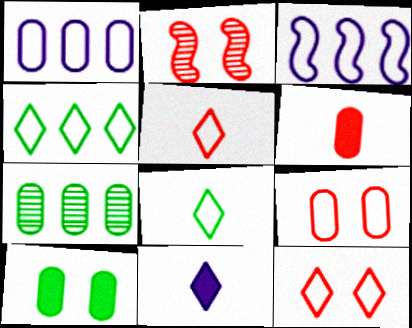[[3, 8, 9]]